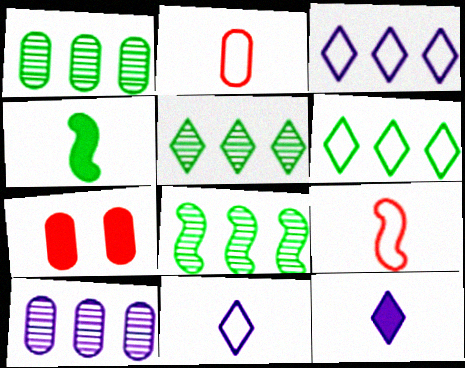[[1, 5, 8], 
[7, 8, 11]]